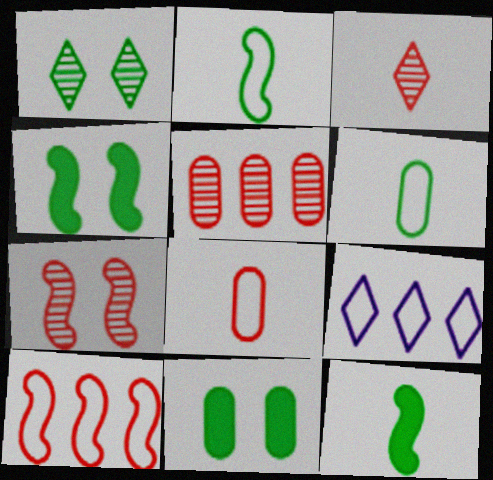[[3, 5, 7]]